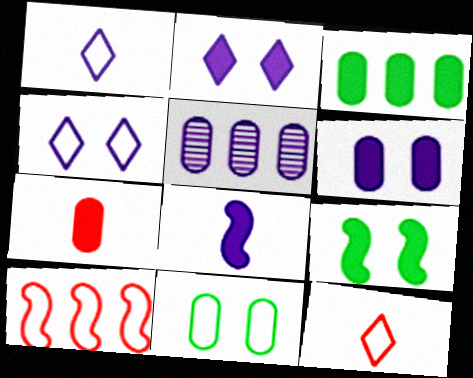[[1, 10, 11], 
[3, 6, 7], 
[4, 5, 8], 
[5, 7, 11], 
[5, 9, 12]]